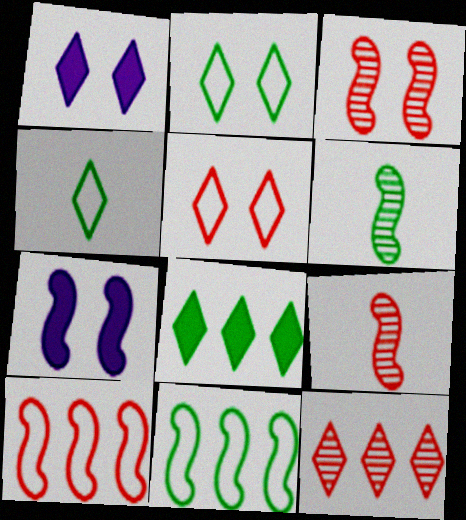[[1, 4, 12], 
[6, 7, 10], 
[7, 9, 11]]